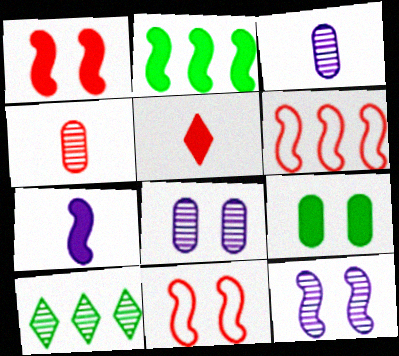[[1, 2, 7], 
[4, 10, 12]]